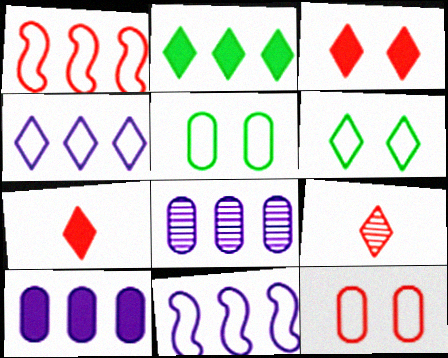[[1, 2, 8]]